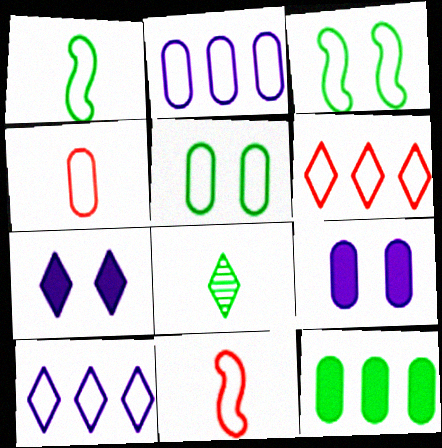[[2, 4, 5], 
[3, 4, 10], 
[3, 8, 12], 
[5, 10, 11], 
[6, 7, 8]]